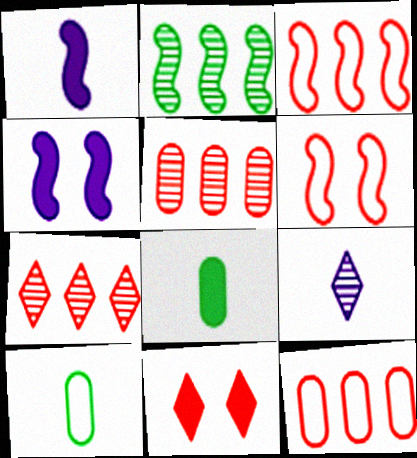[[1, 2, 6], 
[4, 7, 10]]